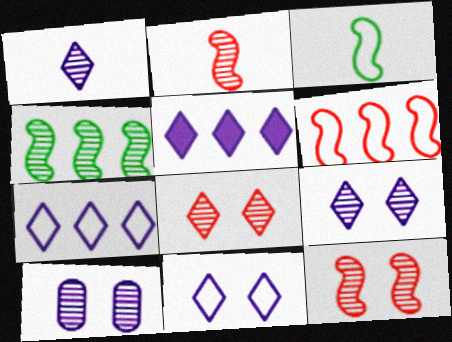[[1, 5, 11]]